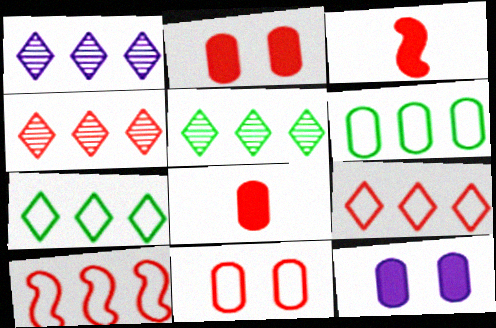[[1, 4, 5], 
[3, 4, 11]]